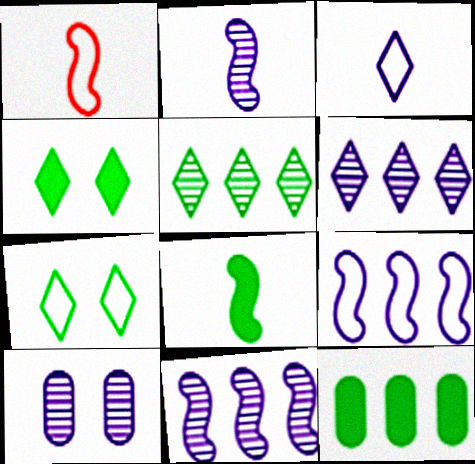[[1, 2, 8], 
[2, 6, 10], 
[4, 8, 12]]